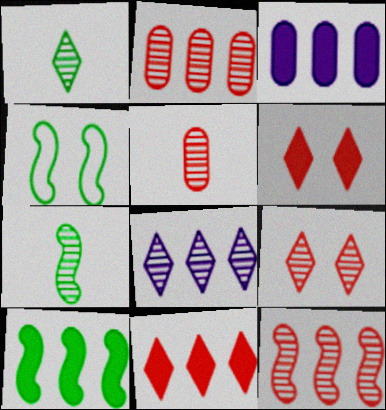[[1, 8, 9], 
[3, 10, 11], 
[4, 7, 10], 
[5, 9, 12]]